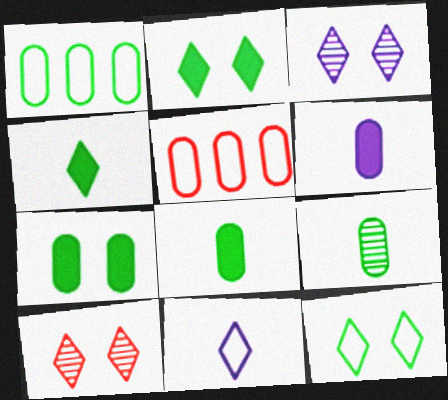[[1, 7, 9]]